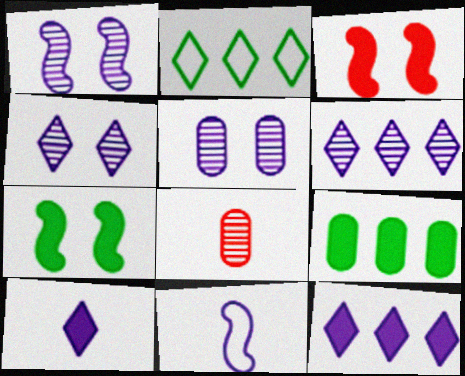[[1, 4, 5], 
[3, 9, 10], 
[5, 11, 12]]